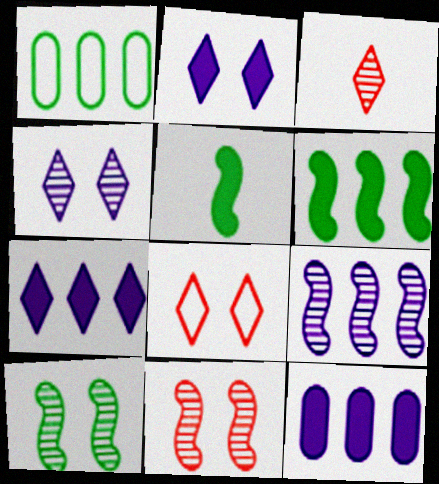[]